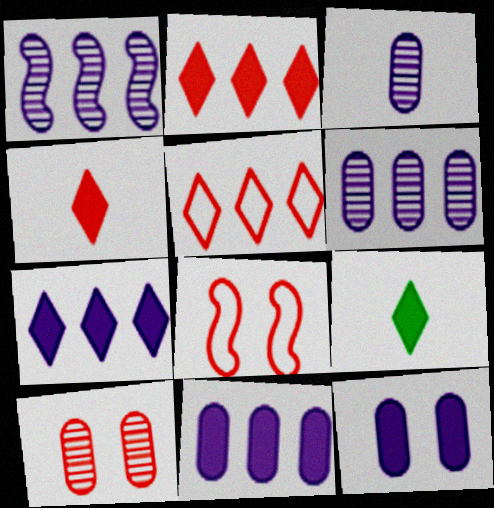[[6, 8, 9]]